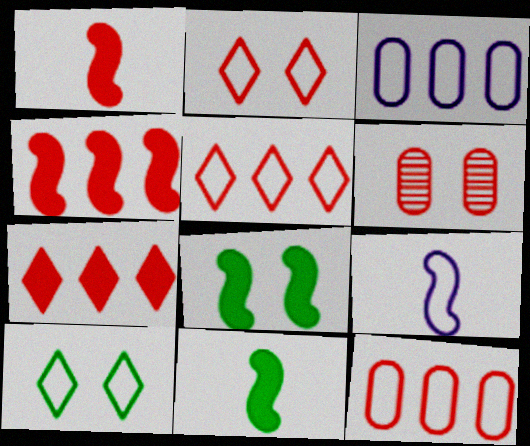[[1, 5, 6], 
[9, 10, 12]]